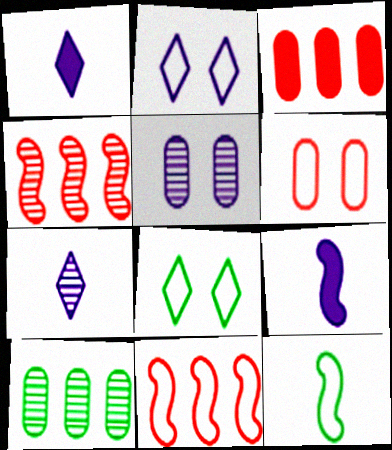[]